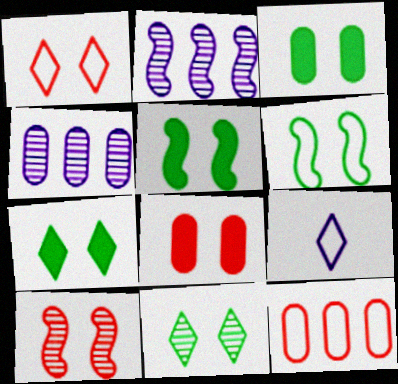[[1, 8, 10], 
[3, 5, 7], 
[3, 6, 11], 
[6, 9, 12]]